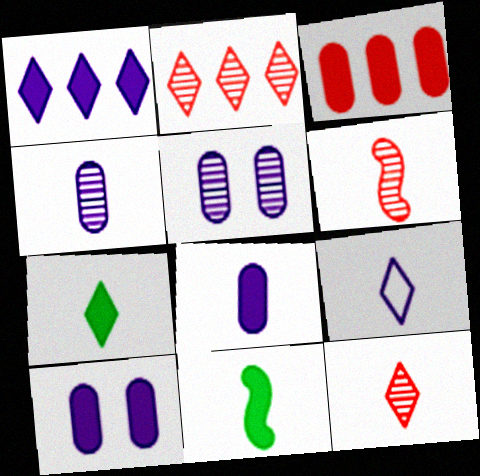[[7, 9, 12]]